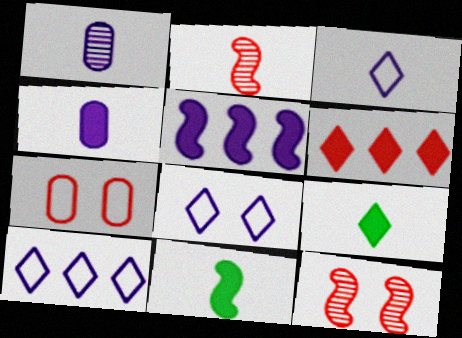[[1, 5, 8], 
[2, 6, 7], 
[3, 8, 10]]